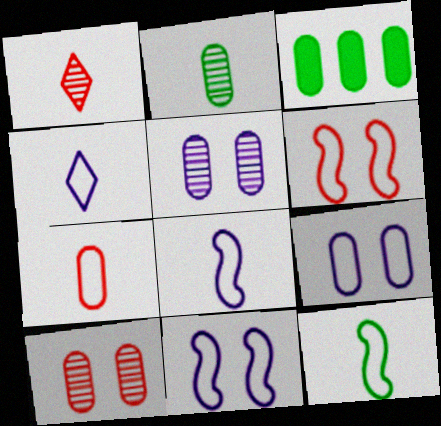[[1, 3, 11], 
[3, 5, 7], 
[4, 7, 12]]